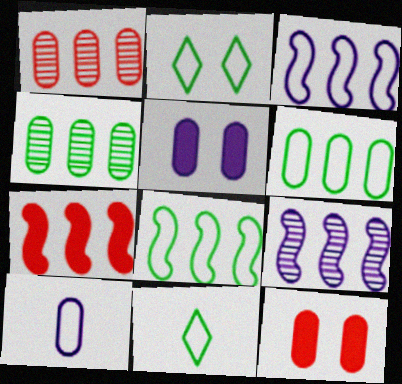[[4, 10, 12], 
[7, 8, 9], 
[9, 11, 12]]